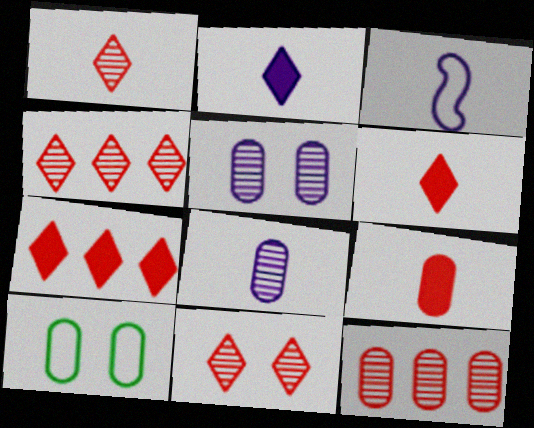[[1, 4, 11], 
[2, 3, 8]]